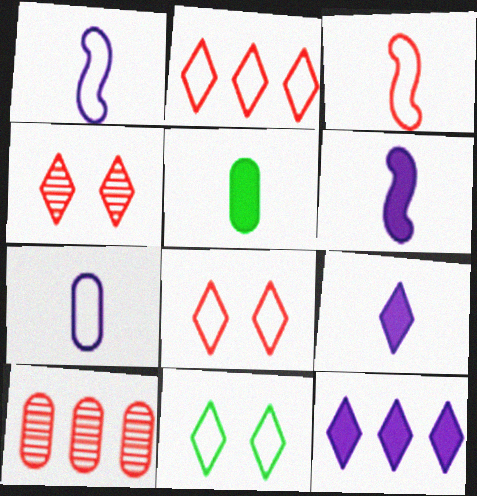[[6, 10, 11]]